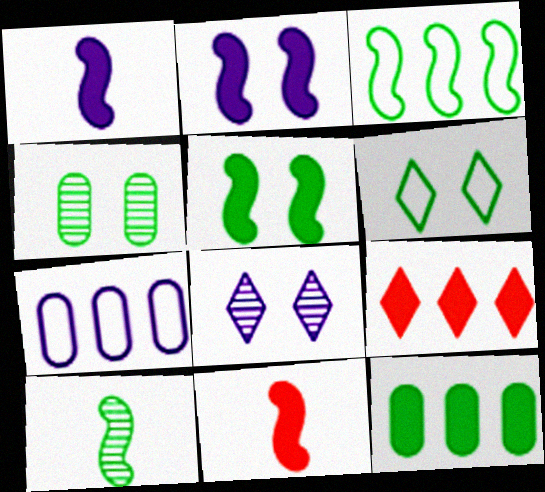[[1, 7, 8], 
[3, 5, 10], 
[4, 5, 6], 
[6, 10, 12]]